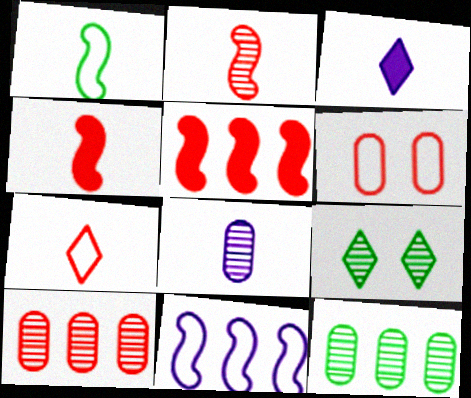[]